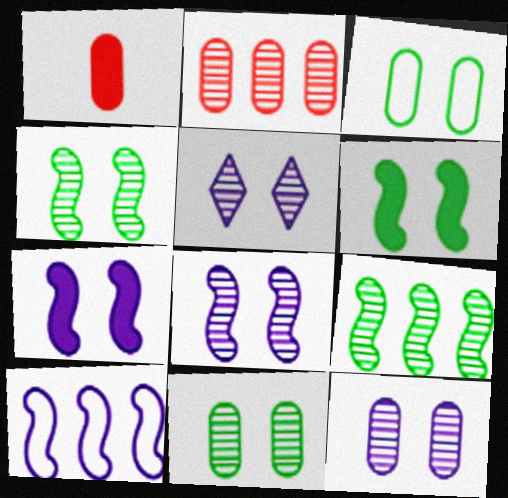[[5, 8, 12]]